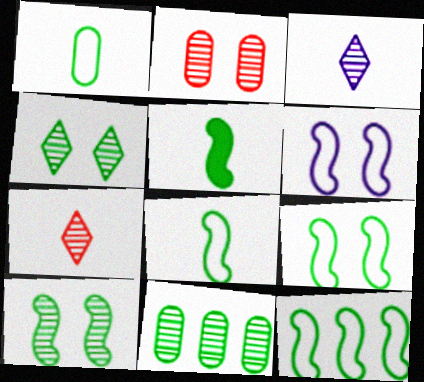[[5, 10, 12], 
[8, 9, 12]]